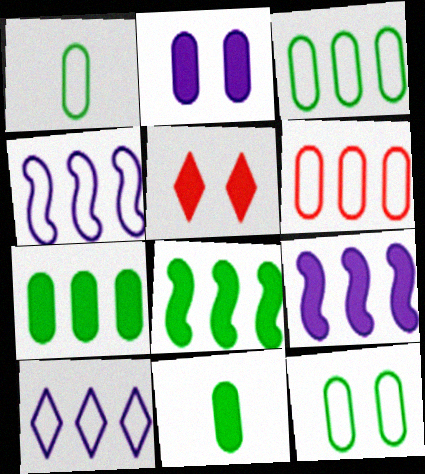[[1, 3, 12], 
[5, 9, 11]]